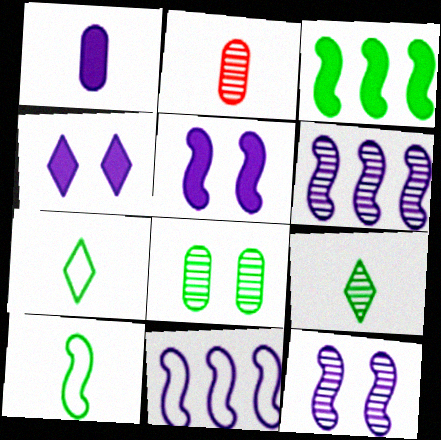[[3, 7, 8]]